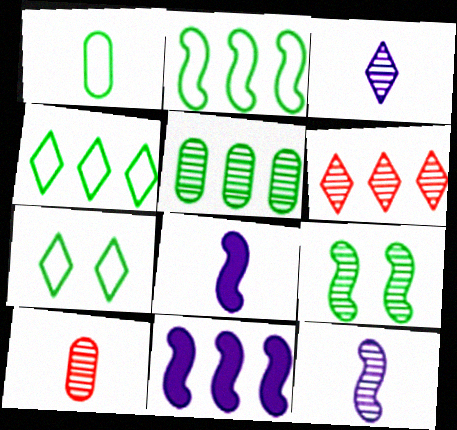[[1, 2, 7], 
[7, 10, 11]]